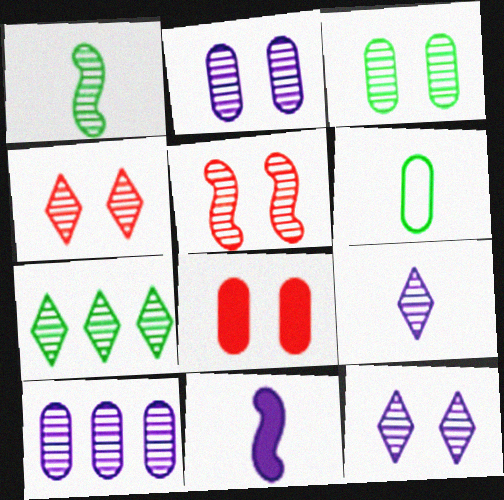[[1, 3, 7], 
[1, 4, 10], 
[3, 5, 12], 
[4, 7, 9], 
[6, 8, 10]]